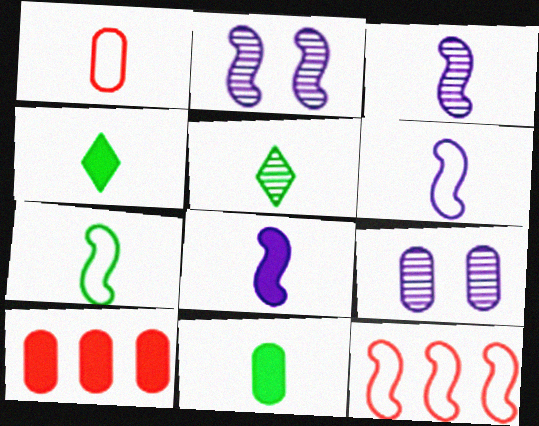[[1, 3, 4], 
[1, 5, 8], 
[3, 6, 8], 
[4, 9, 12], 
[5, 7, 11]]